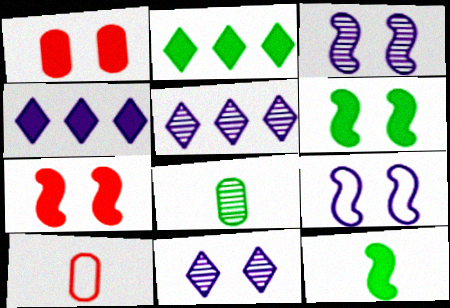[[1, 4, 12], 
[2, 3, 10], 
[5, 6, 10]]